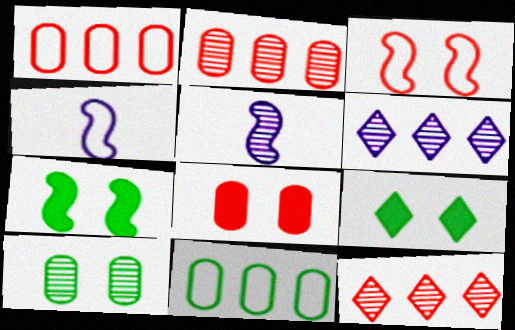[[1, 5, 9], 
[2, 4, 9], 
[5, 10, 12]]